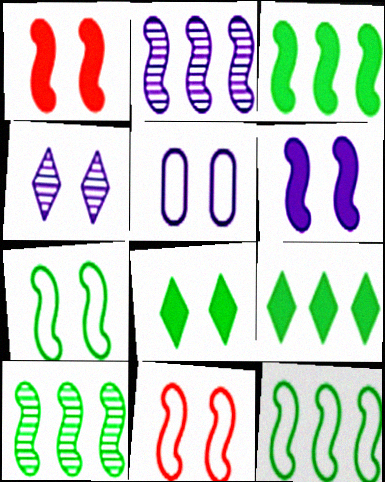[[3, 10, 12], 
[4, 5, 6]]